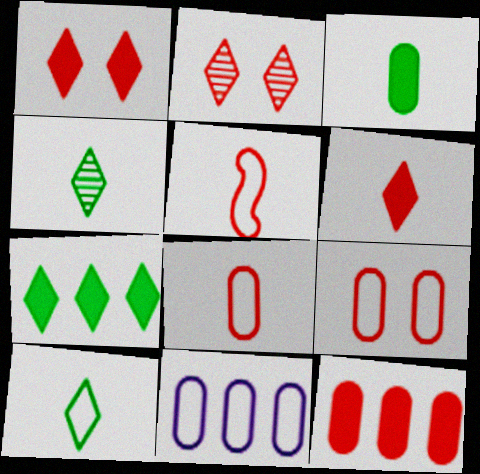[[2, 5, 12]]